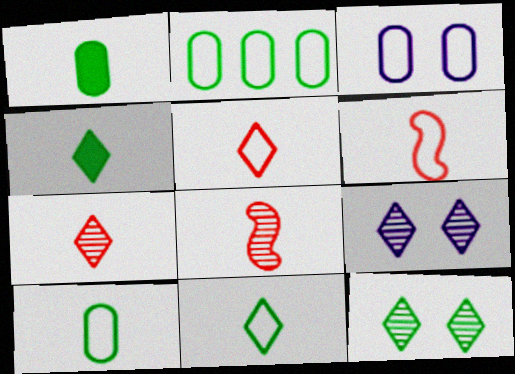[]